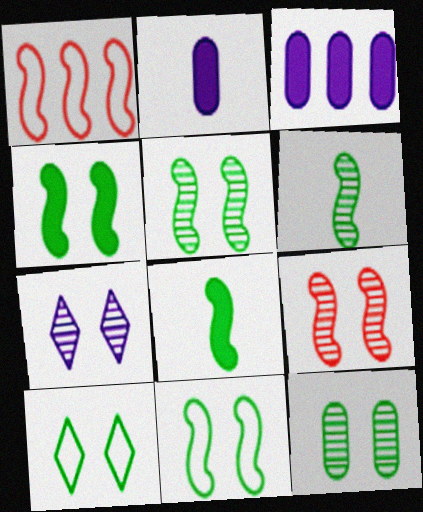[[4, 5, 11], 
[4, 10, 12], 
[7, 9, 12]]